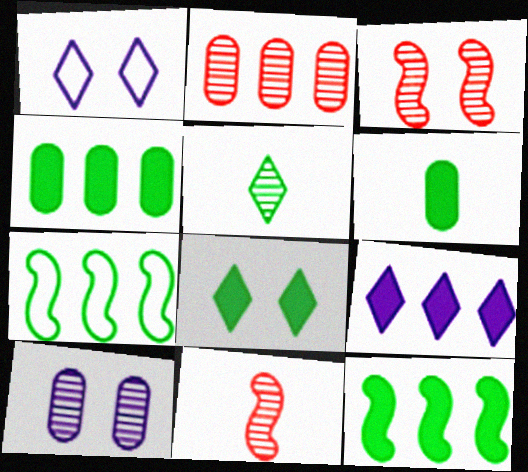[[1, 4, 11], 
[2, 7, 9], 
[6, 8, 12]]